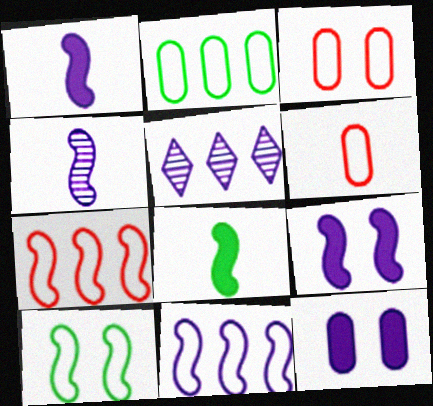[[3, 5, 8], 
[4, 9, 11]]